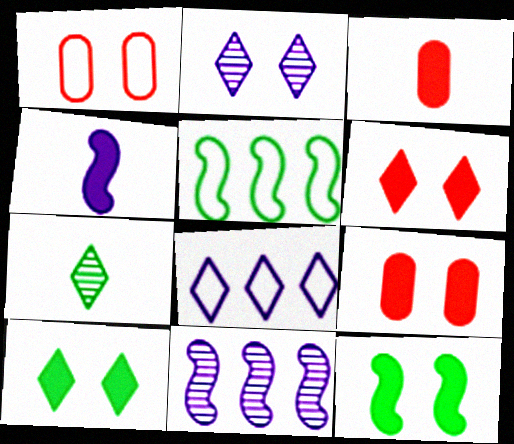[[1, 2, 12], 
[2, 3, 5], 
[6, 7, 8]]